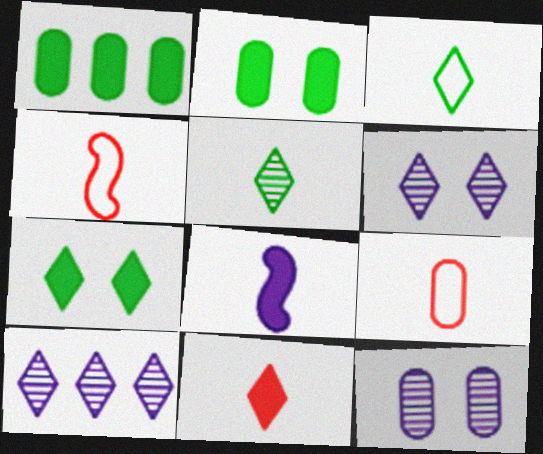[[1, 4, 6], 
[1, 9, 12], 
[2, 4, 10], 
[5, 8, 9]]